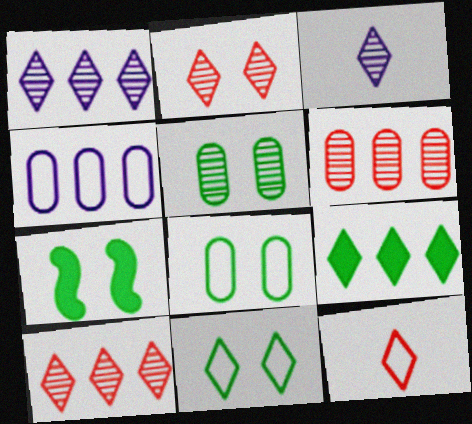[[5, 7, 11]]